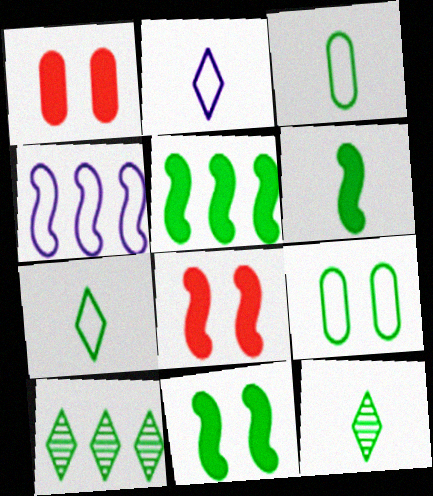[[1, 4, 12], 
[3, 6, 12], 
[3, 10, 11], 
[5, 6, 11], 
[5, 9, 12], 
[6, 9, 10]]